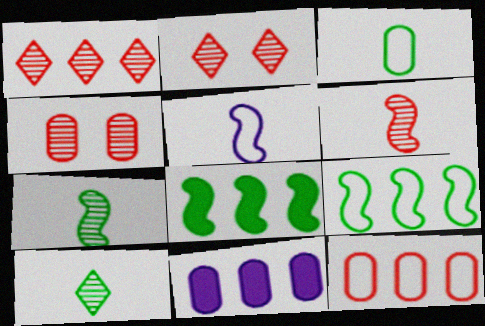[[1, 4, 6], 
[1, 9, 11], 
[3, 4, 11]]